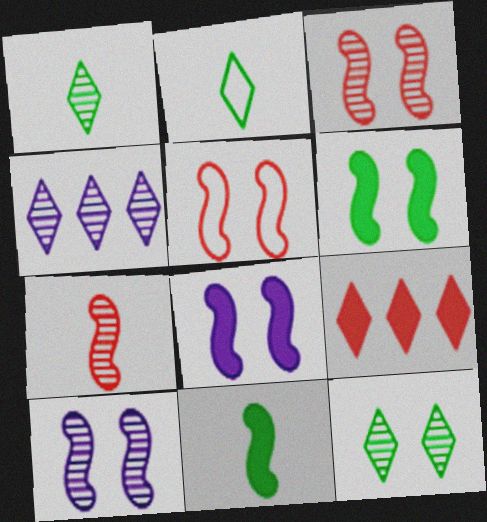[[5, 6, 10]]